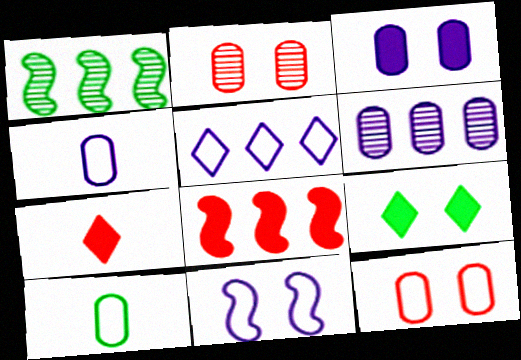[[1, 9, 10], 
[2, 9, 11], 
[3, 4, 6], 
[4, 5, 11]]